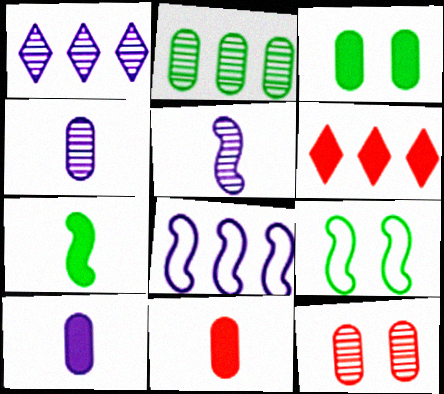[[1, 9, 11], 
[2, 4, 12], 
[2, 6, 8], 
[4, 6, 9]]